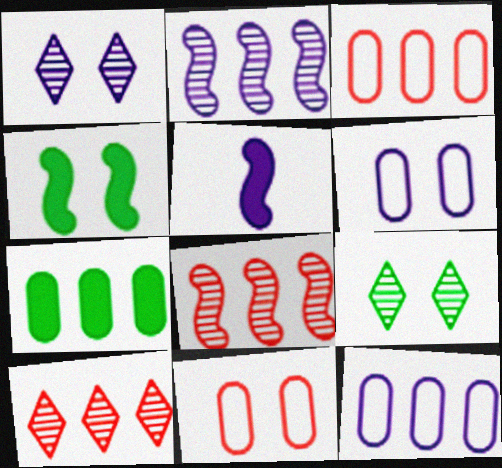[[1, 4, 11], 
[1, 5, 12], 
[3, 5, 9]]